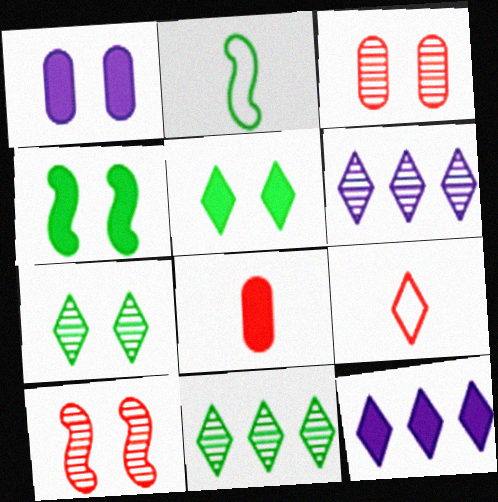[[2, 3, 12], 
[4, 8, 12], 
[5, 6, 9], 
[7, 9, 12]]